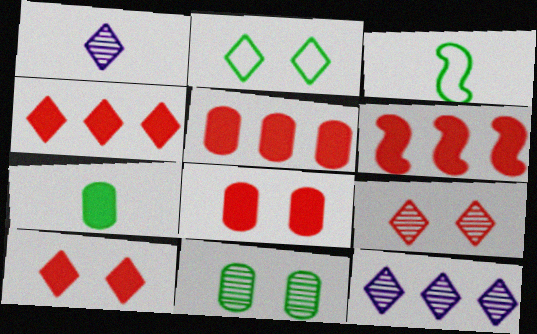[[1, 2, 4], 
[3, 8, 12], 
[4, 5, 6]]